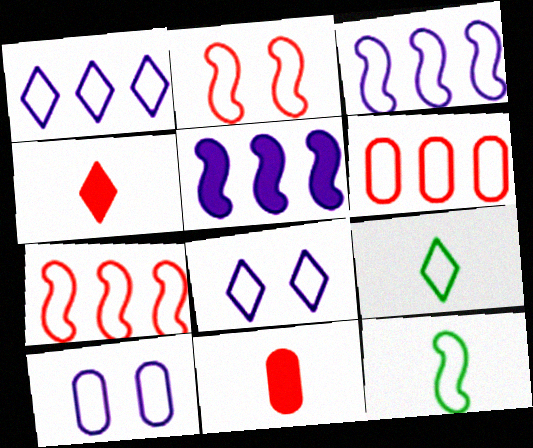[[2, 3, 12], 
[6, 8, 12], 
[7, 9, 10]]